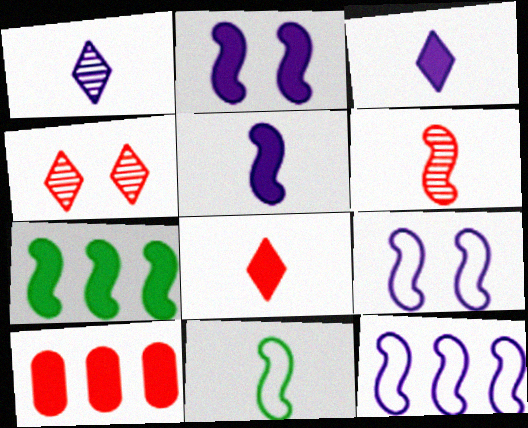[[5, 6, 11], 
[6, 7, 9]]